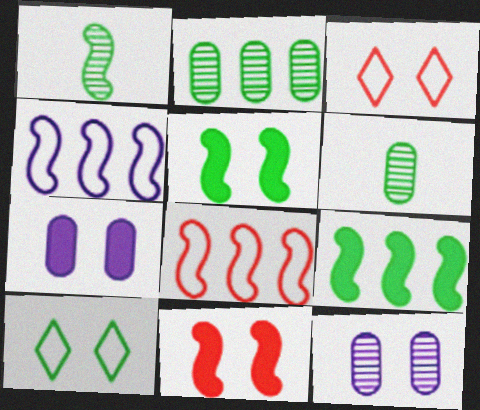[[1, 4, 11], 
[3, 5, 12], 
[6, 9, 10], 
[10, 11, 12]]